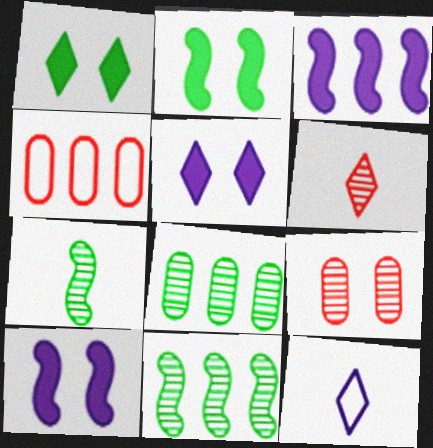[[4, 5, 7]]